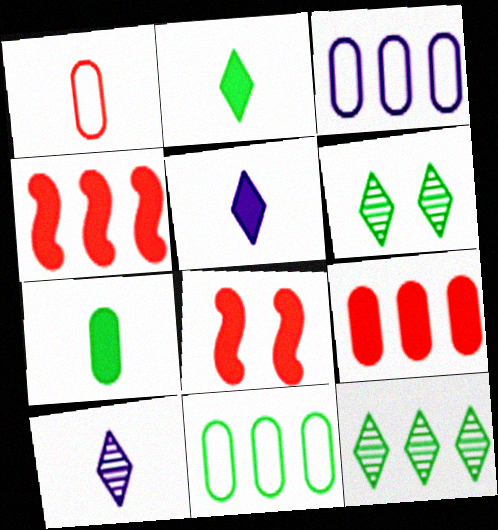[[3, 4, 12], 
[8, 10, 11]]